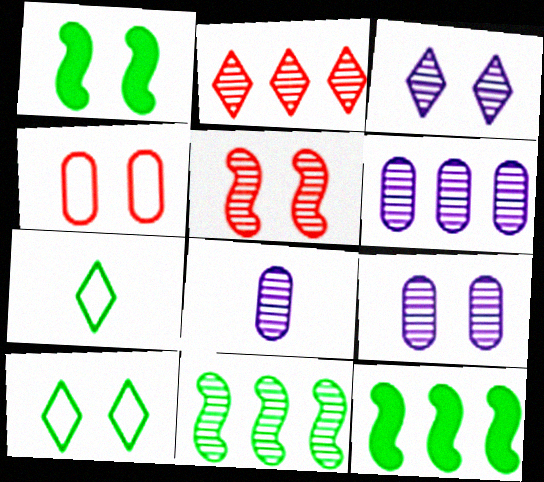[[1, 3, 4], 
[2, 6, 11], 
[6, 8, 9]]